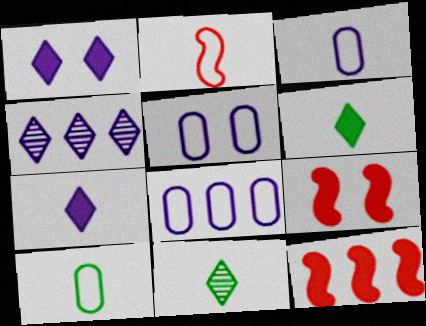[[3, 5, 8], 
[4, 9, 10], 
[5, 11, 12], 
[8, 9, 11]]